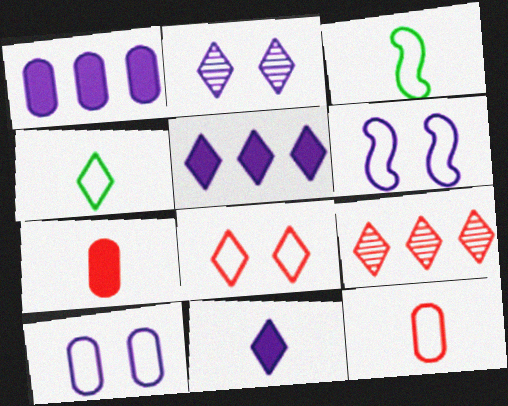[]